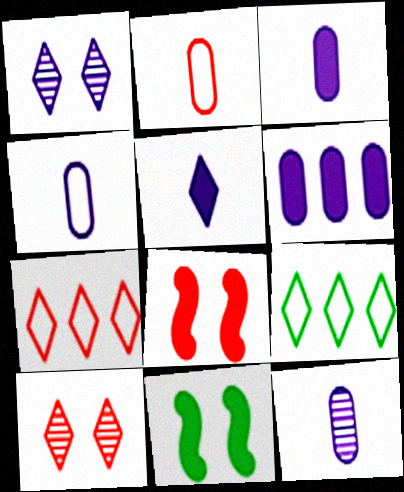[[3, 4, 12], 
[5, 9, 10], 
[7, 11, 12], 
[8, 9, 12]]